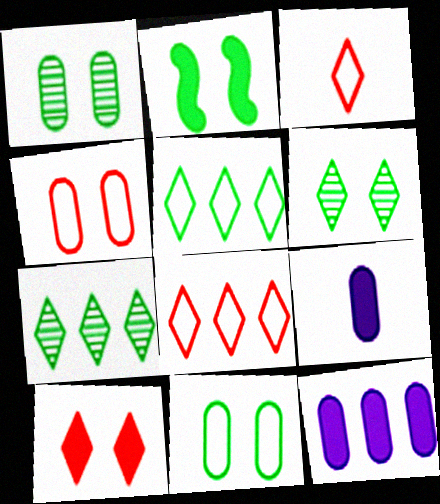[[2, 6, 11]]